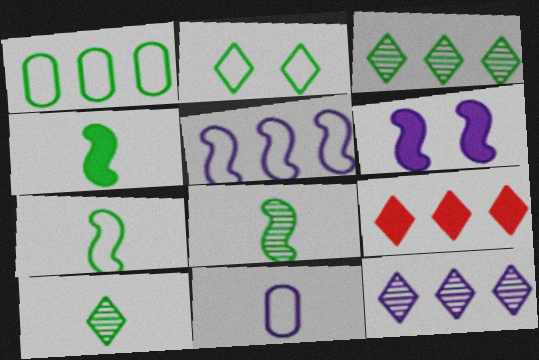[[1, 2, 7], 
[4, 7, 8], 
[6, 11, 12]]